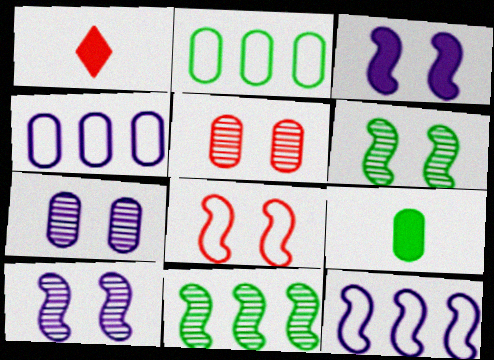[[1, 2, 10], 
[1, 4, 6], 
[3, 6, 8], 
[4, 5, 9]]